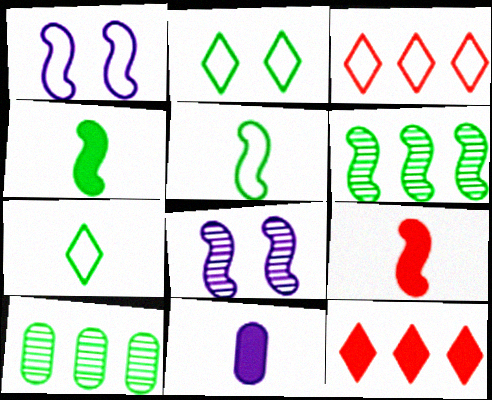[[1, 6, 9], 
[2, 4, 10]]